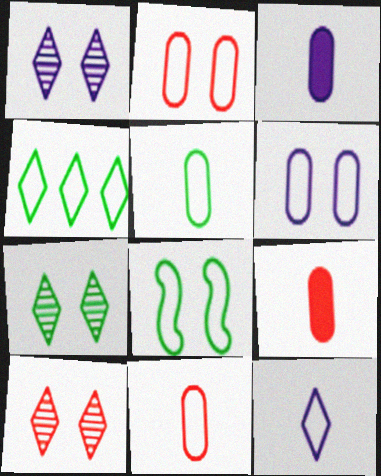[[1, 7, 10], 
[4, 5, 8]]